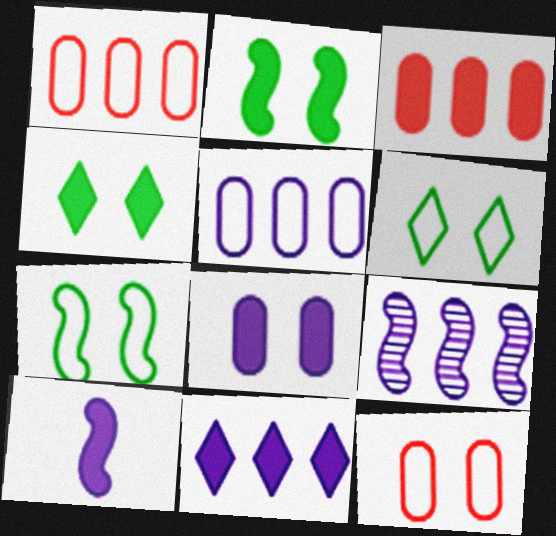[[3, 4, 10], 
[5, 9, 11], 
[8, 10, 11]]